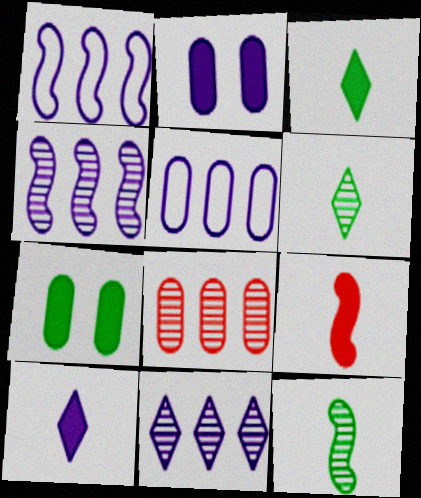[]